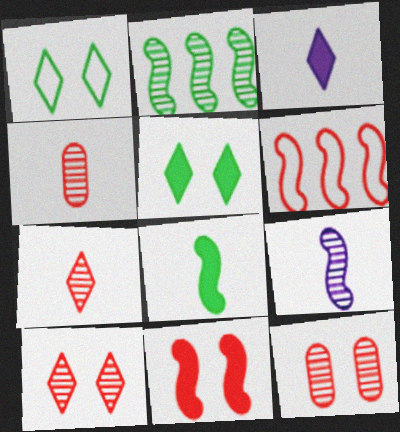[]